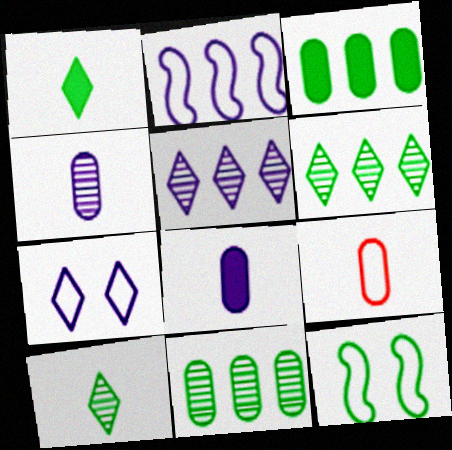[[1, 11, 12], 
[3, 10, 12]]